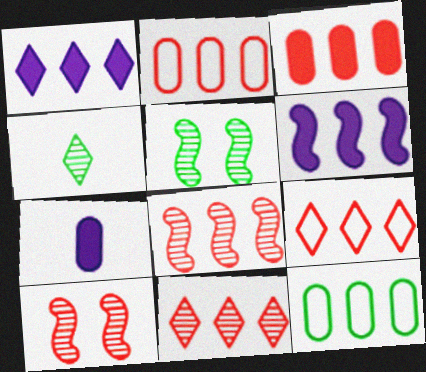[[1, 8, 12], 
[3, 8, 9], 
[5, 7, 9], 
[6, 11, 12]]